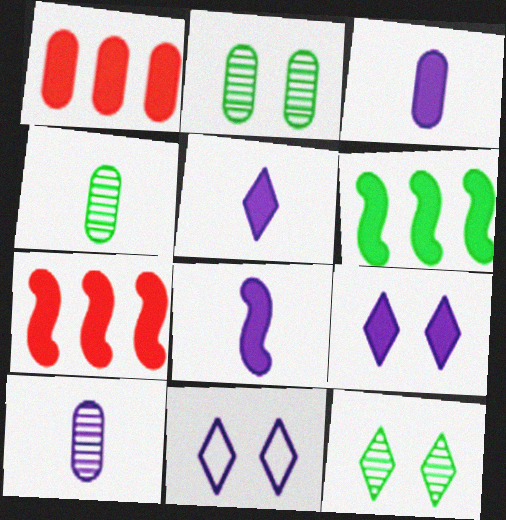[[3, 5, 8], 
[4, 7, 11]]